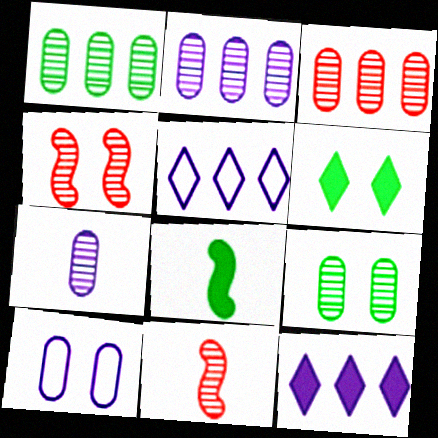[[1, 2, 3], 
[3, 7, 9], 
[4, 6, 10]]